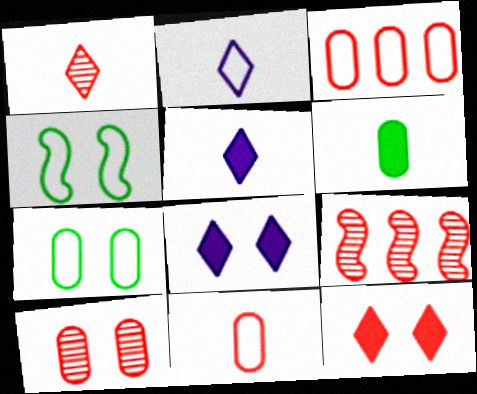[[1, 9, 10], 
[2, 3, 4], 
[4, 8, 10], 
[5, 7, 9], 
[9, 11, 12]]